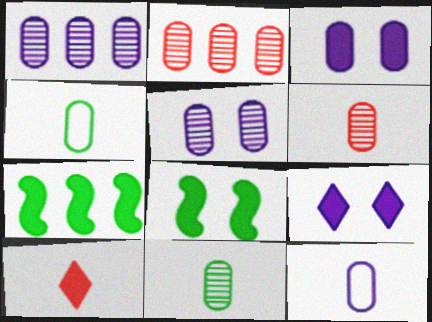[[1, 3, 12], 
[2, 3, 4], 
[2, 5, 11], 
[3, 7, 10]]